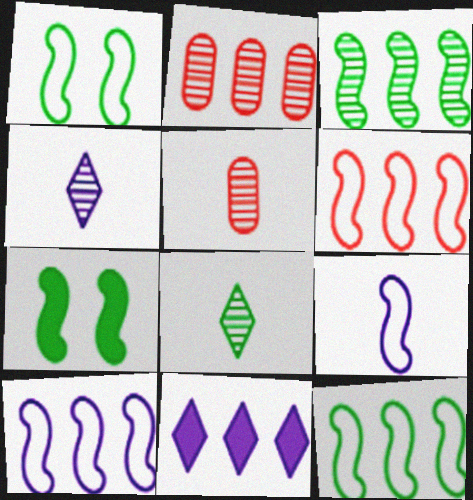[[1, 5, 11], 
[1, 6, 9], 
[2, 11, 12], 
[6, 10, 12]]